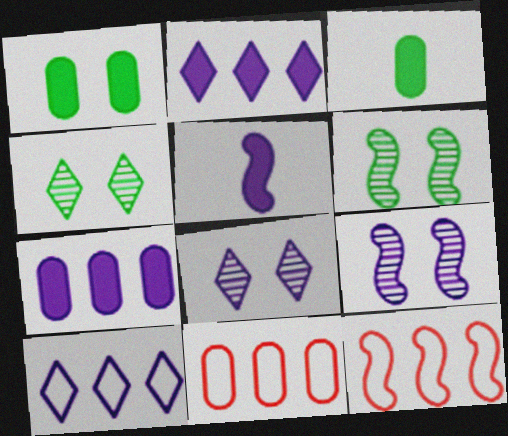[[3, 8, 12], 
[4, 5, 11], 
[5, 6, 12]]